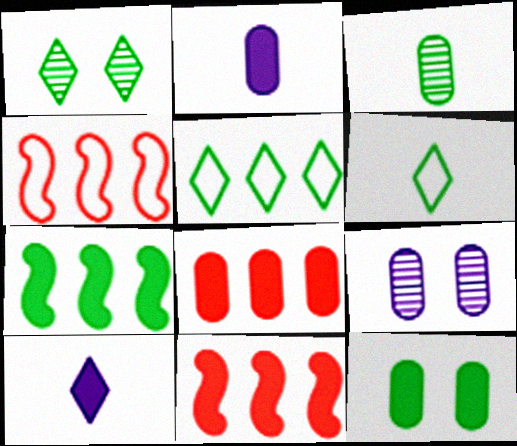[[1, 2, 4], 
[2, 8, 12], 
[6, 9, 11], 
[10, 11, 12]]